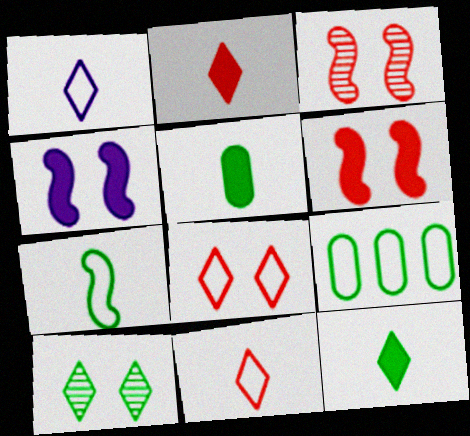[]